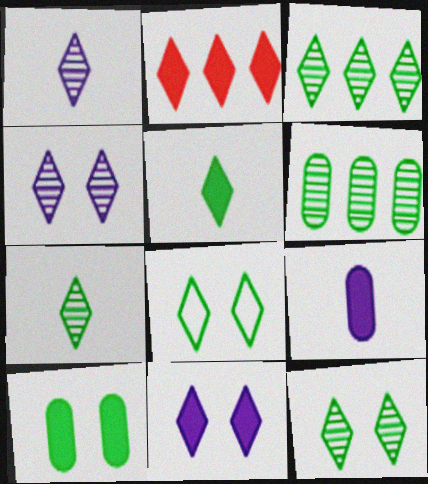[[1, 2, 8], 
[2, 5, 11], 
[3, 5, 8], 
[3, 7, 12]]